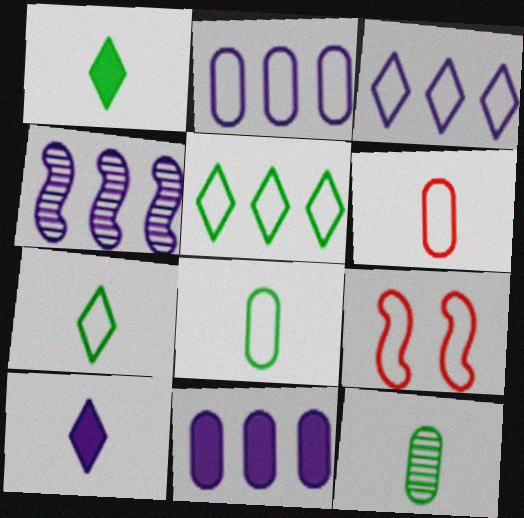[[2, 7, 9], 
[3, 4, 11], 
[3, 8, 9]]